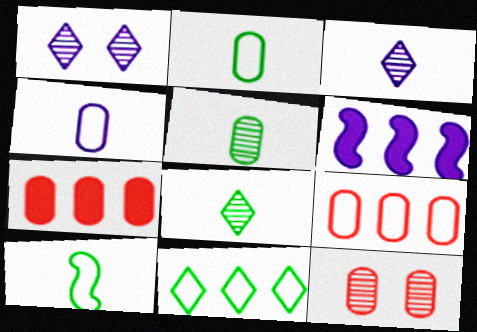[[1, 4, 6], 
[1, 7, 10]]